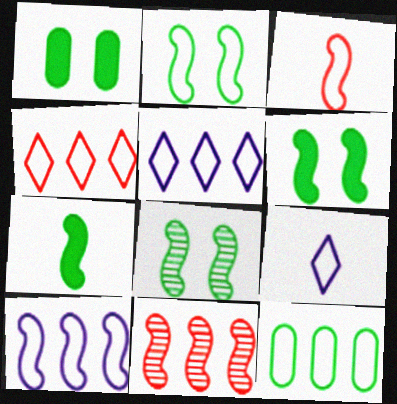[[1, 9, 11], 
[2, 3, 10], 
[2, 6, 8], 
[4, 10, 12]]